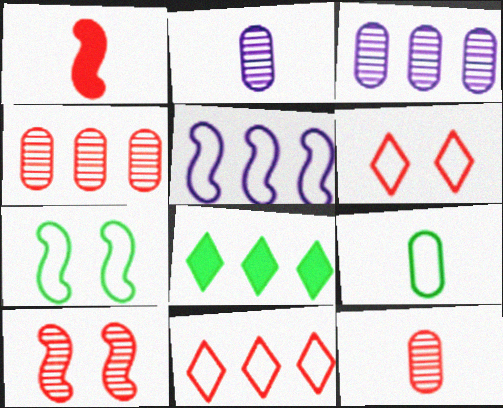[[1, 4, 6], 
[4, 5, 8], 
[5, 6, 9]]